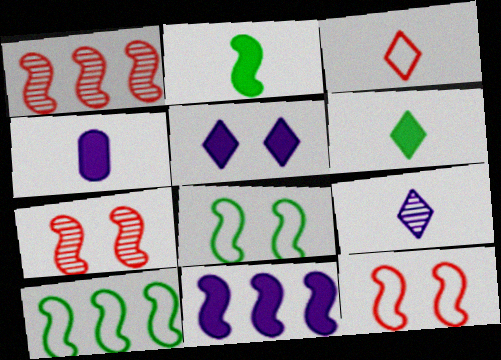[[1, 10, 11], 
[3, 6, 9], 
[4, 5, 11]]